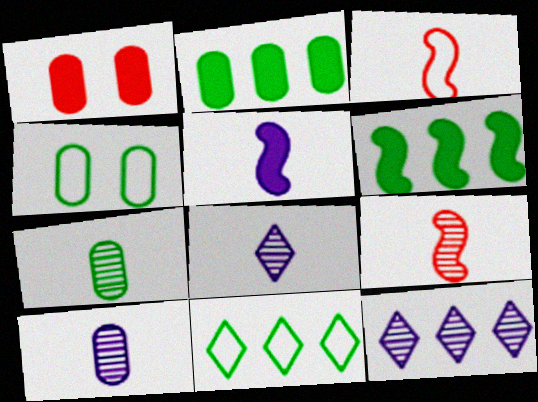[[2, 4, 7], 
[7, 8, 9]]